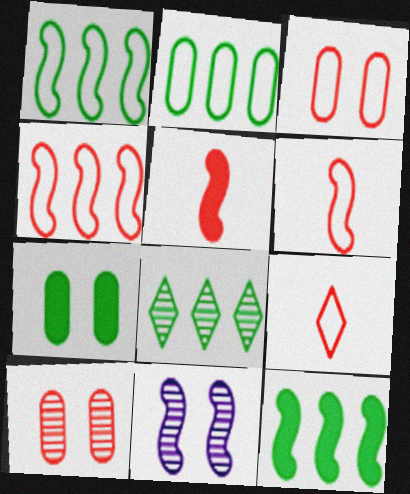[[1, 5, 11], 
[2, 8, 12], 
[3, 4, 9], 
[6, 11, 12]]